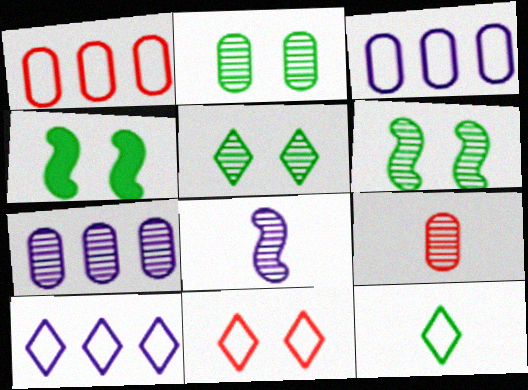[[2, 5, 6], 
[2, 7, 9], 
[4, 9, 10], 
[10, 11, 12]]